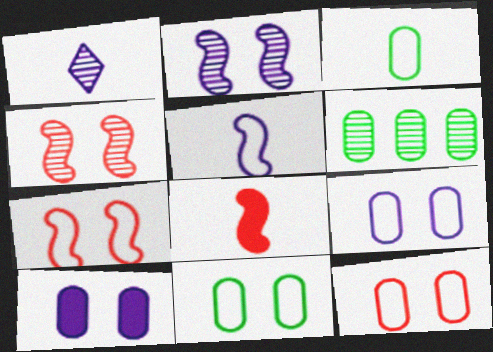[[1, 3, 8], 
[1, 4, 6], 
[9, 11, 12]]